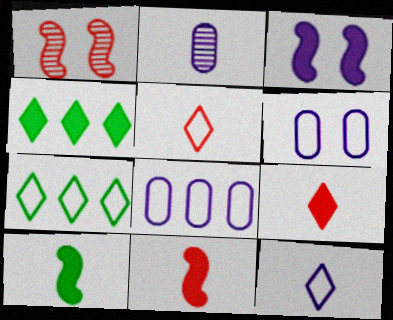[[2, 5, 10]]